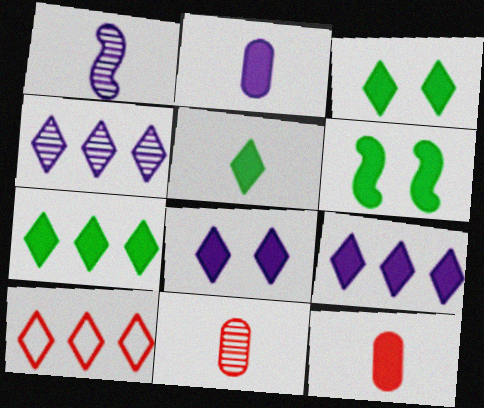[[3, 5, 7], 
[4, 7, 10], 
[6, 9, 12]]